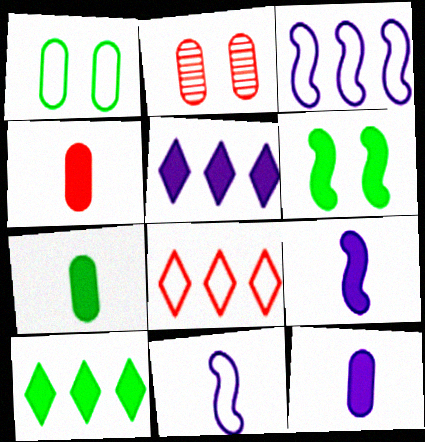[[1, 8, 11], 
[2, 10, 11], 
[4, 5, 6], 
[4, 7, 12], 
[6, 7, 10]]